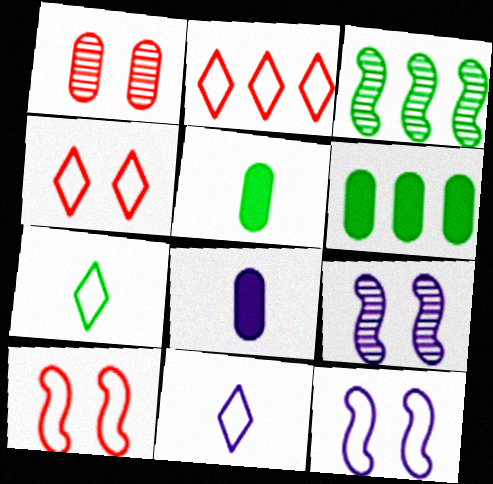[[2, 5, 9], 
[3, 4, 8]]